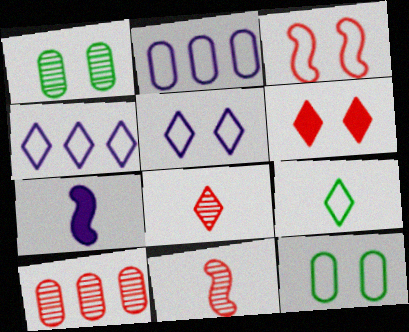[[2, 3, 9], 
[3, 5, 12]]